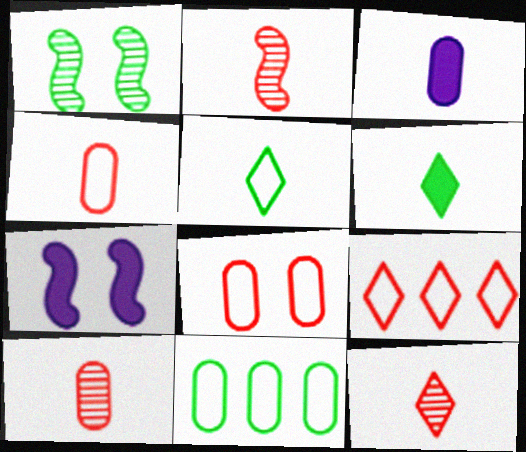[[1, 3, 9], 
[1, 6, 11], 
[2, 3, 5], 
[2, 10, 12], 
[7, 11, 12]]